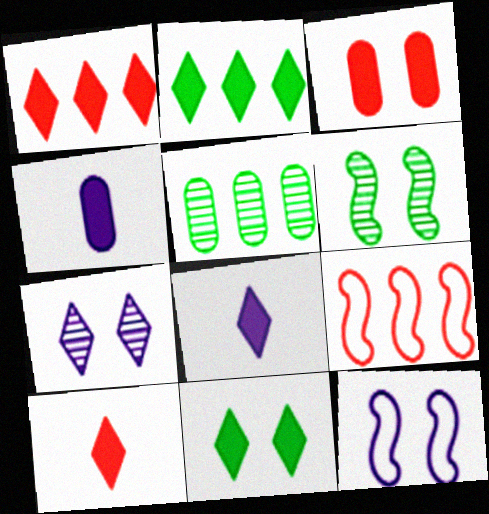[[1, 8, 11], 
[5, 10, 12]]